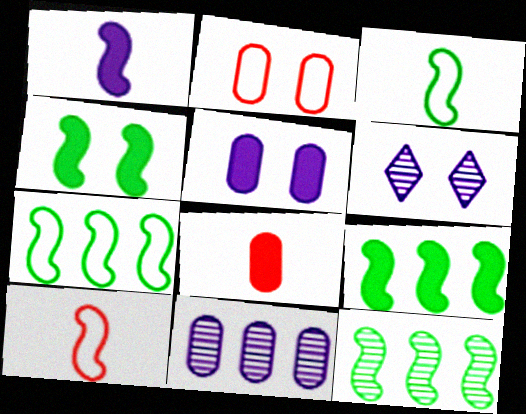[[2, 4, 6], 
[3, 4, 12], 
[6, 7, 8], 
[7, 9, 12]]